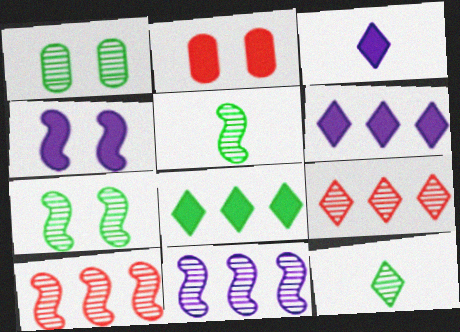[]